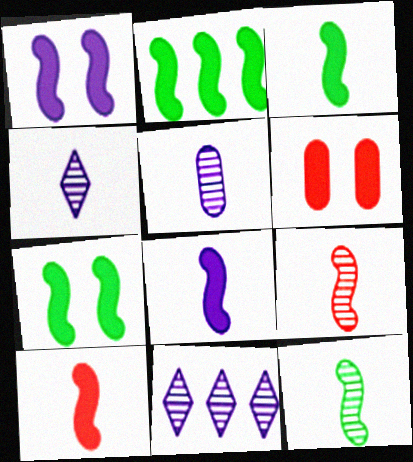[[1, 2, 10], 
[2, 3, 7], 
[3, 8, 10]]